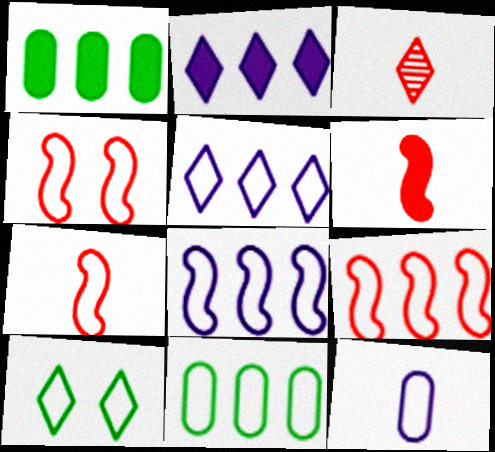[[2, 3, 10], 
[4, 7, 9], 
[5, 9, 11], 
[9, 10, 12]]